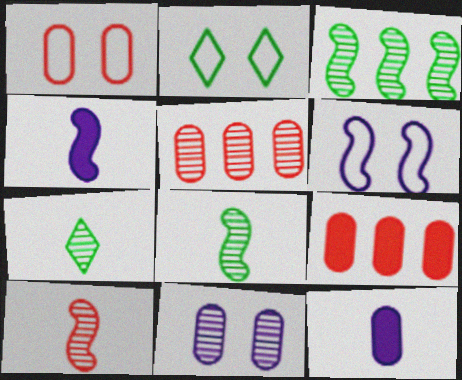[[1, 2, 6], 
[2, 4, 5], 
[6, 7, 9]]